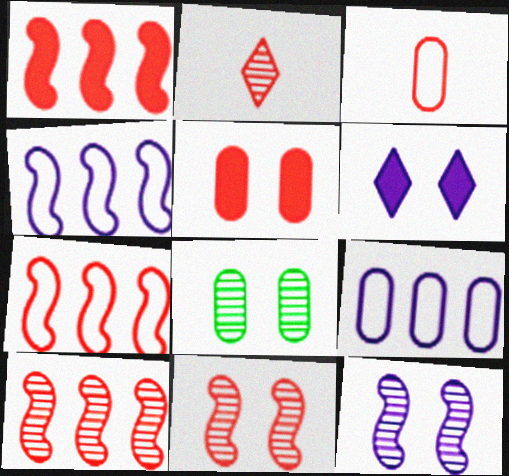[[1, 7, 10], 
[2, 5, 7]]